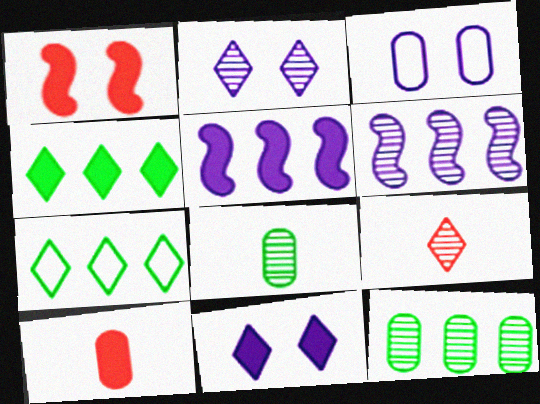[[3, 10, 12], 
[7, 9, 11]]